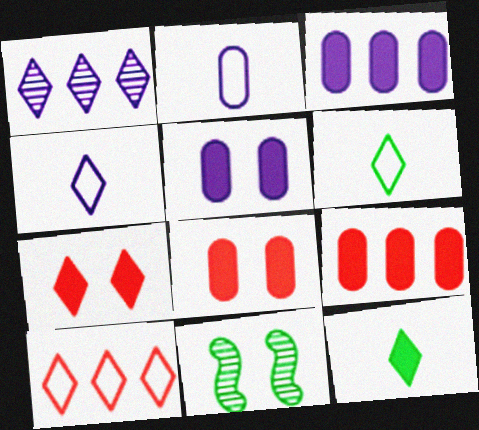[[1, 6, 7], 
[4, 9, 11]]